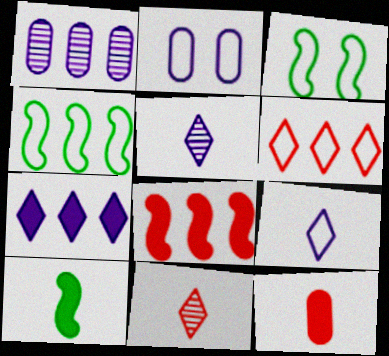[]